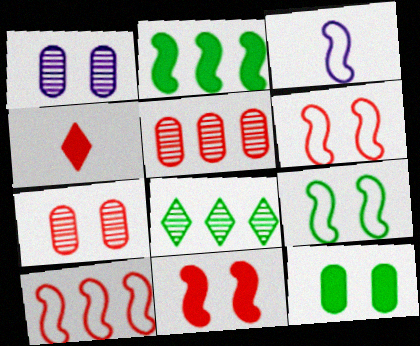[[3, 9, 10], 
[4, 5, 6], 
[4, 7, 10]]